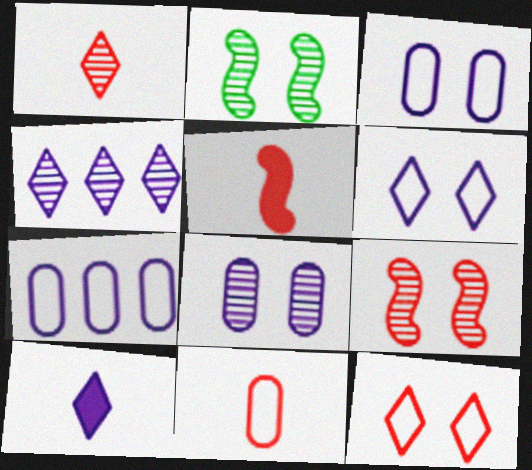[[1, 5, 11], 
[4, 6, 10]]